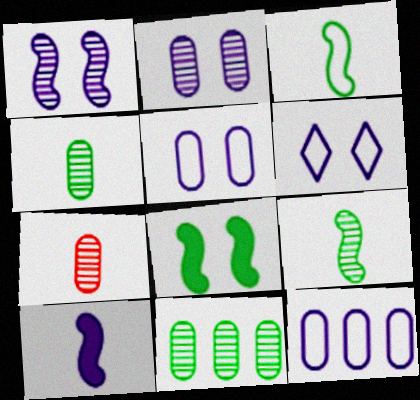[[2, 7, 11]]